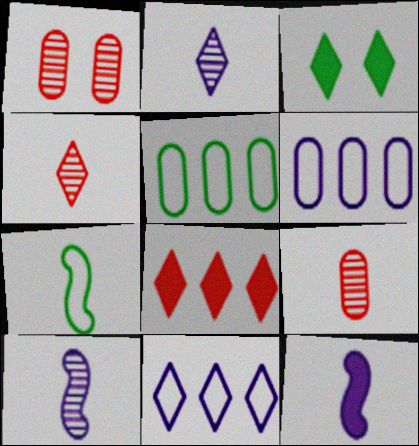[[3, 4, 11]]